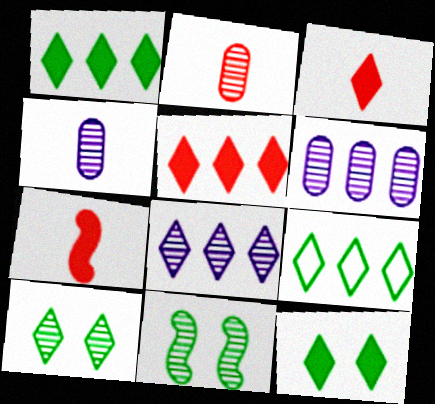[[2, 8, 11], 
[5, 8, 9]]